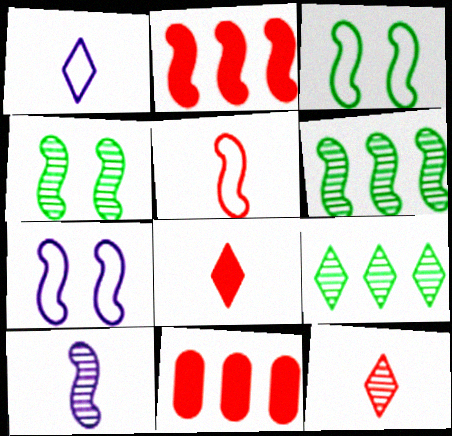[[1, 4, 11], 
[2, 3, 10]]